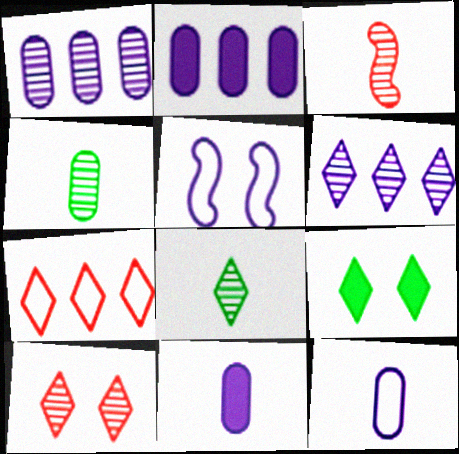[[5, 6, 11], 
[6, 8, 10]]